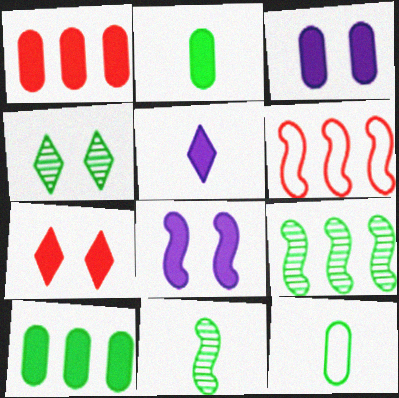[[1, 2, 3], 
[6, 8, 11]]